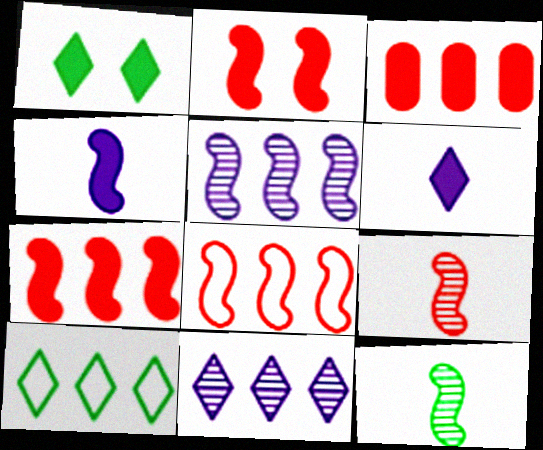[[1, 3, 4], 
[2, 8, 9], 
[3, 5, 10]]